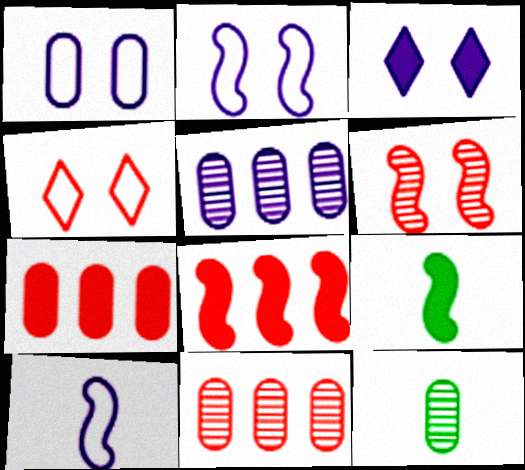[[1, 7, 12], 
[3, 5, 10], 
[3, 7, 9], 
[4, 5, 9]]